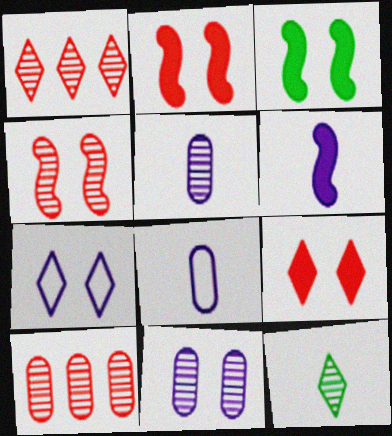[[1, 3, 8]]